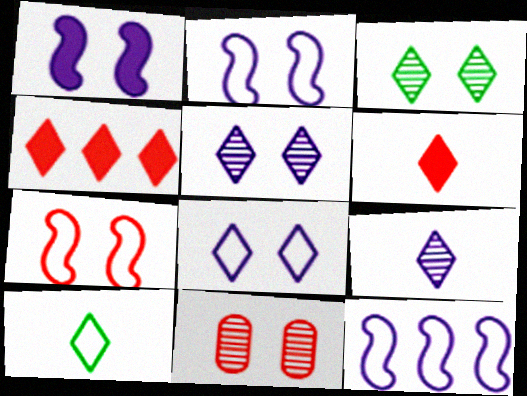[[4, 5, 10], 
[6, 9, 10]]